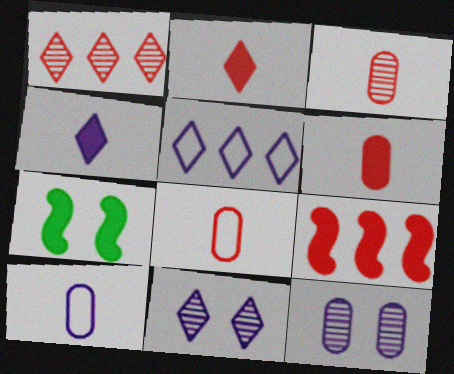[[1, 7, 10], 
[3, 5, 7], 
[3, 6, 8], 
[4, 5, 11]]